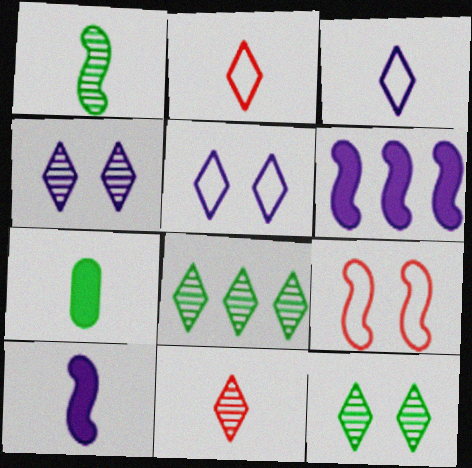[[1, 6, 9], 
[4, 8, 11]]